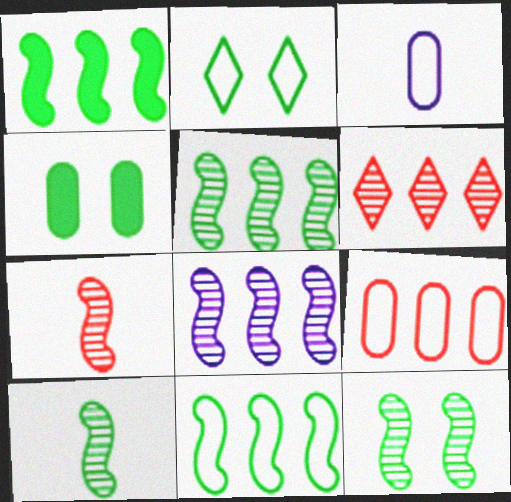[[1, 5, 11], 
[2, 4, 12], 
[5, 10, 12], 
[7, 8, 12]]